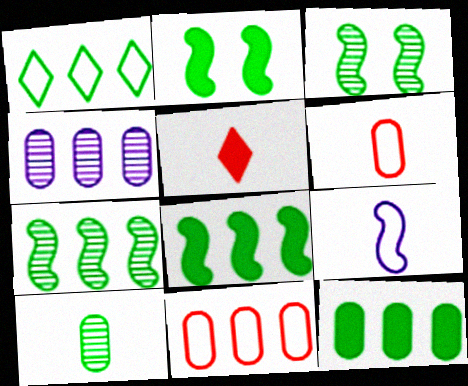[[1, 2, 10], 
[1, 7, 12], 
[4, 11, 12], 
[5, 9, 10]]